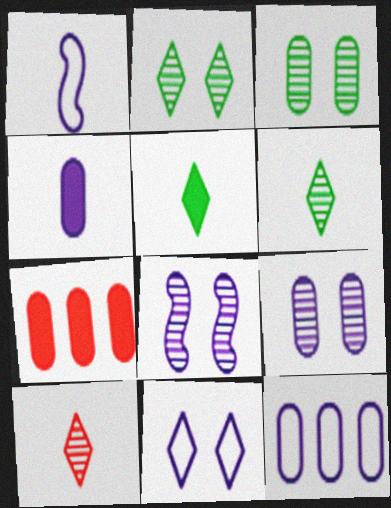[[1, 2, 7], 
[1, 11, 12], 
[4, 9, 12]]